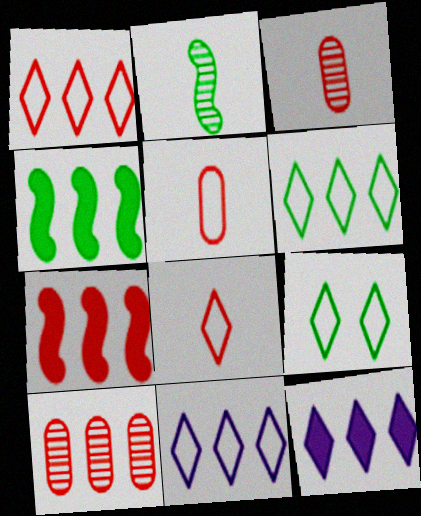[[1, 6, 11], 
[1, 7, 10], 
[4, 10, 11], 
[8, 9, 11]]